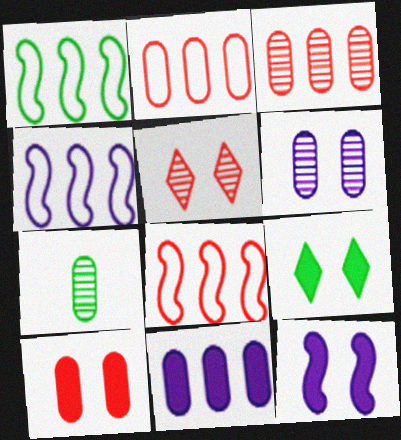[[1, 4, 8], 
[1, 7, 9], 
[3, 6, 7], 
[9, 10, 12]]